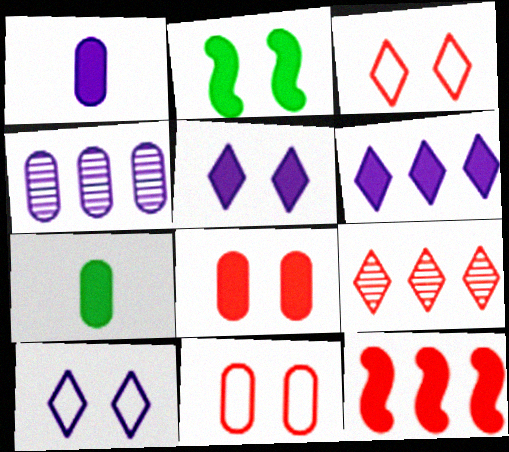[[2, 5, 8], 
[4, 7, 11], 
[5, 7, 12]]